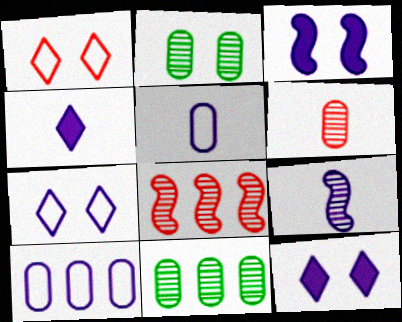[[1, 2, 3], 
[4, 5, 9], 
[9, 10, 12]]